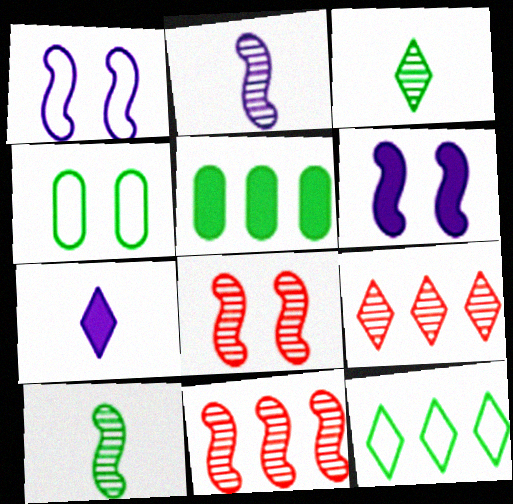[[4, 7, 11]]